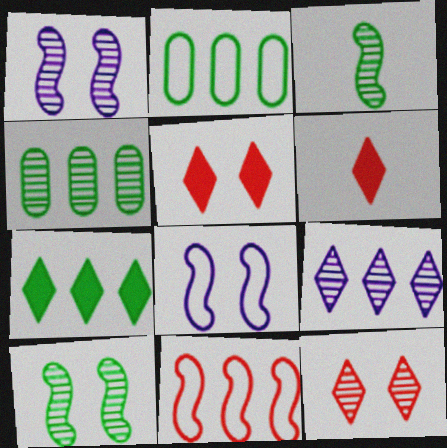[[1, 2, 6], 
[4, 6, 8]]